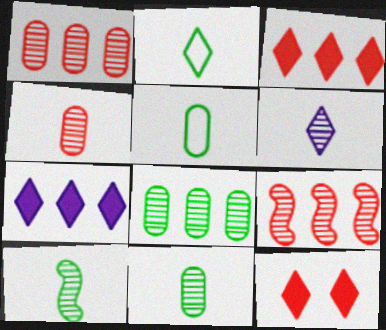[[4, 6, 10]]